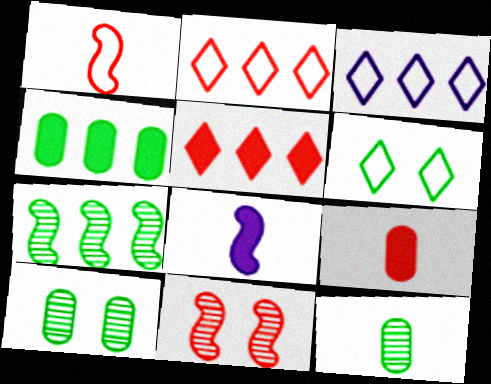[[2, 8, 10], 
[2, 9, 11]]